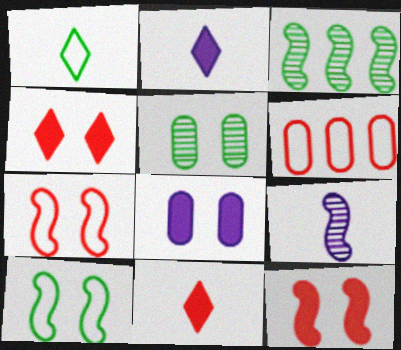[]